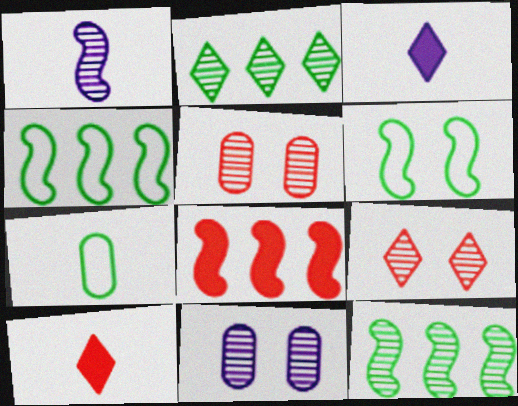[[1, 2, 5], 
[1, 6, 8], 
[1, 7, 10], 
[3, 4, 5], 
[4, 10, 11]]